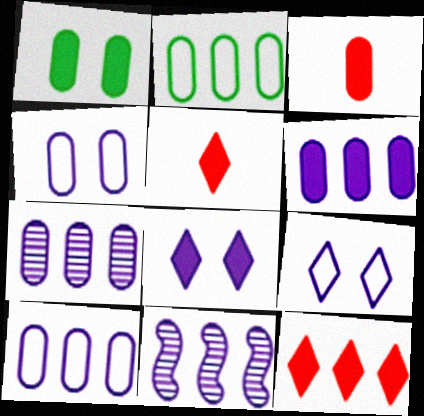[[1, 3, 6], 
[2, 11, 12], 
[6, 7, 10]]